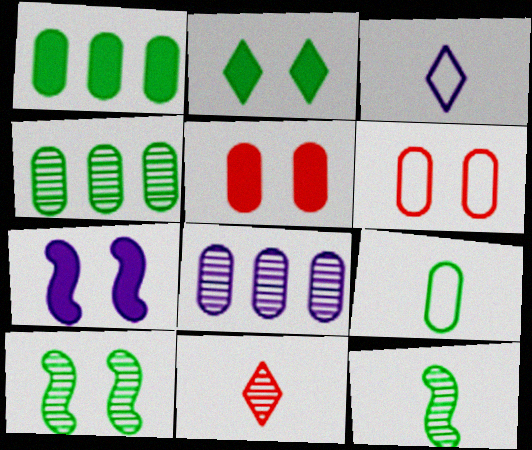[[2, 5, 7], 
[3, 7, 8], 
[5, 8, 9], 
[8, 10, 11]]